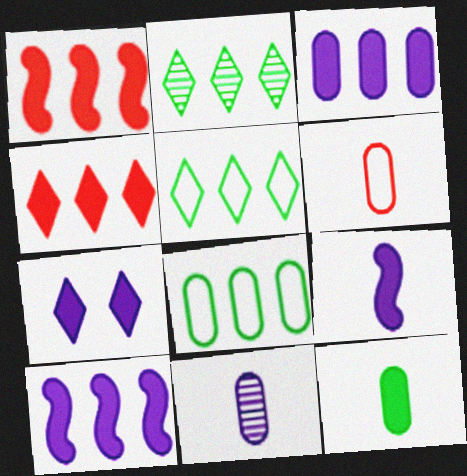[[1, 7, 12], 
[3, 7, 9], 
[6, 11, 12]]